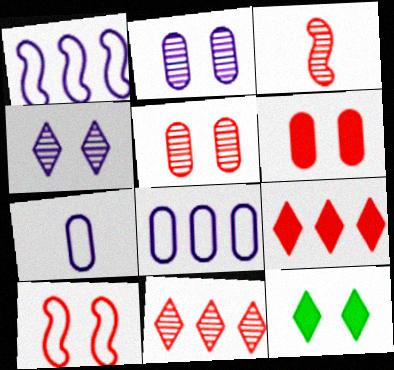[[2, 10, 12], 
[3, 5, 11], 
[3, 8, 12]]